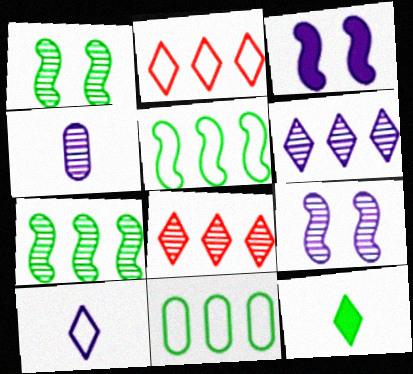[[1, 4, 8], 
[1, 11, 12], 
[4, 6, 9]]